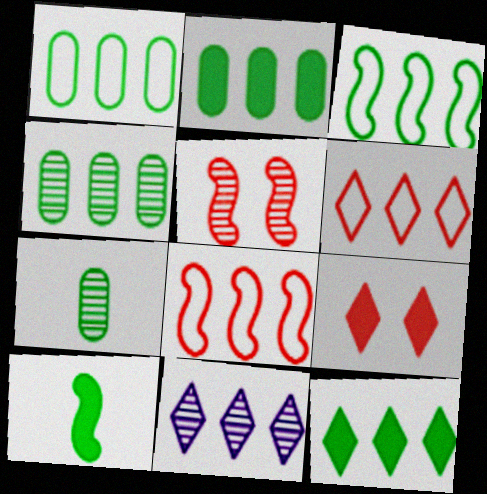[[1, 2, 4], 
[2, 8, 11], 
[3, 4, 12], 
[5, 7, 11], 
[6, 11, 12]]